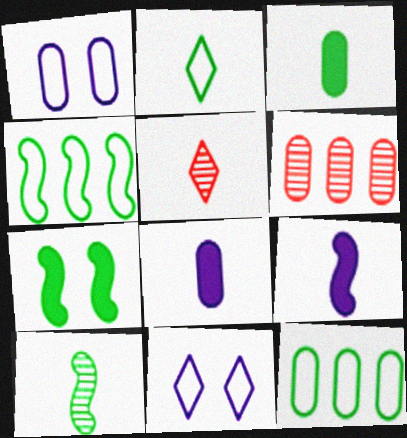[[1, 3, 6], 
[2, 3, 10], 
[4, 7, 10]]